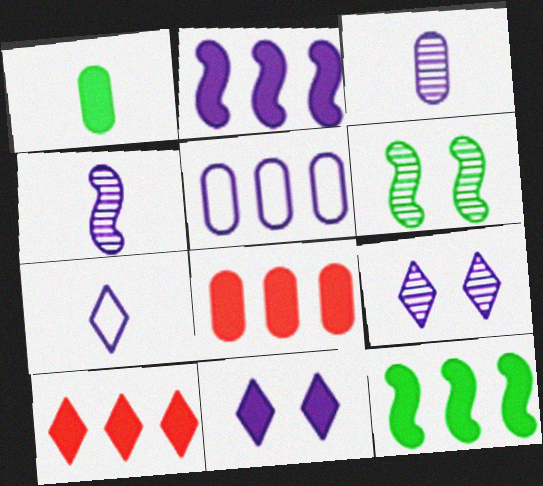[[4, 5, 11], 
[6, 7, 8]]